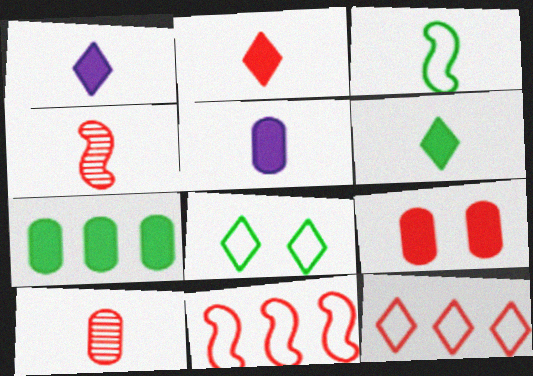[[1, 2, 6], 
[1, 3, 10], 
[4, 9, 12], 
[5, 7, 9]]